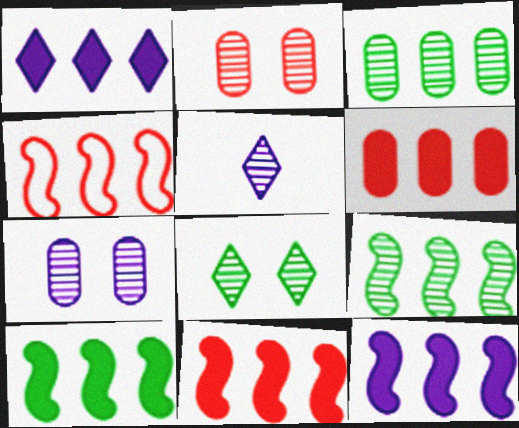[[1, 3, 4], 
[1, 6, 10], 
[2, 5, 9], 
[4, 9, 12], 
[10, 11, 12]]